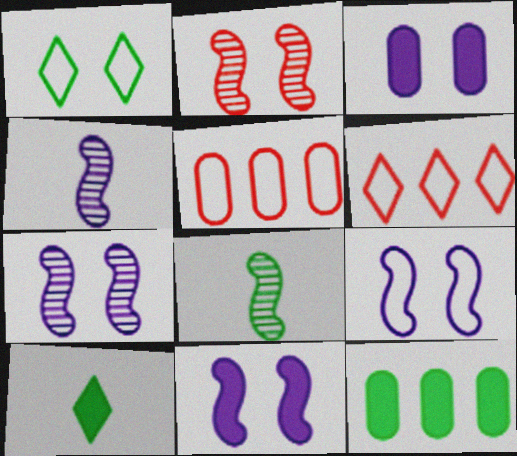[[1, 2, 3], 
[1, 8, 12], 
[3, 6, 8], 
[5, 7, 10], 
[7, 9, 11]]